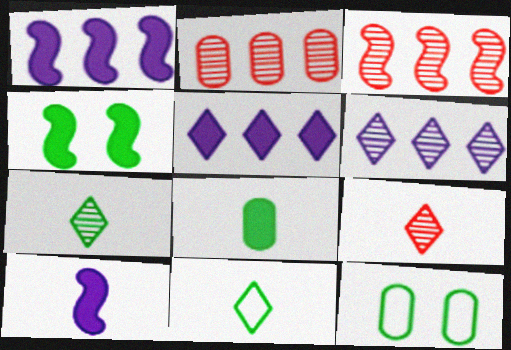[[1, 9, 12]]